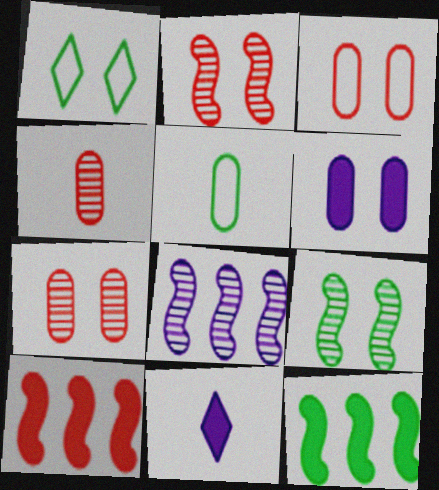[[1, 2, 6]]